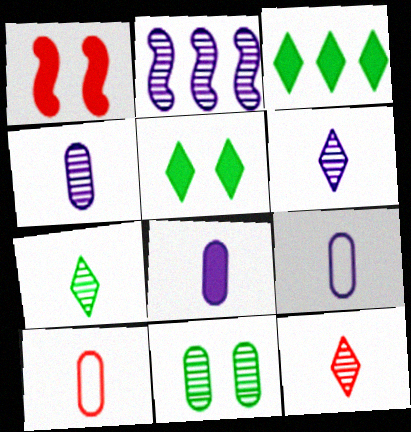[[1, 3, 8], 
[2, 5, 10], 
[2, 11, 12], 
[4, 8, 9], 
[6, 7, 12]]